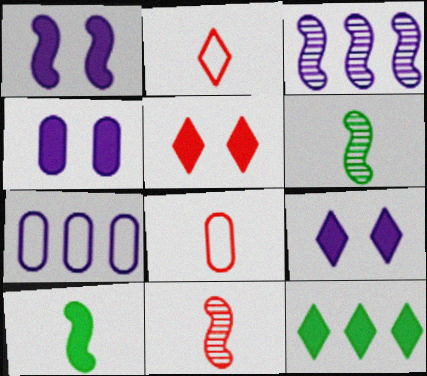[[1, 4, 9], 
[5, 6, 7]]